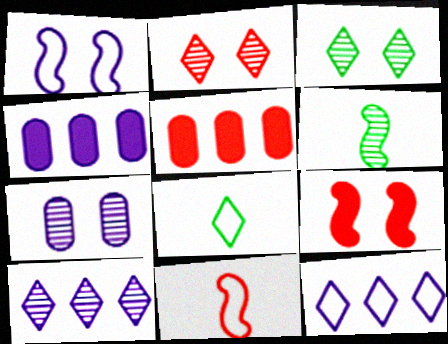[[2, 5, 11], 
[3, 4, 11]]